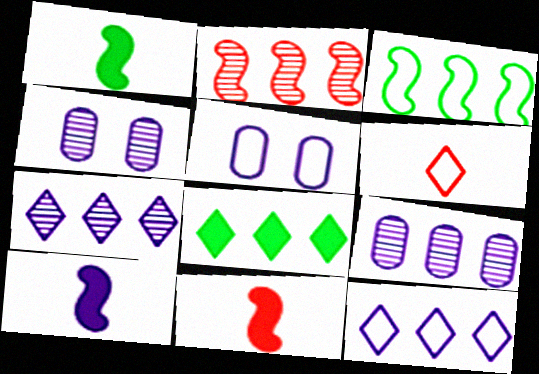[[1, 10, 11], 
[3, 5, 6], 
[4, 10, 12], 
[5, 7, 10]]